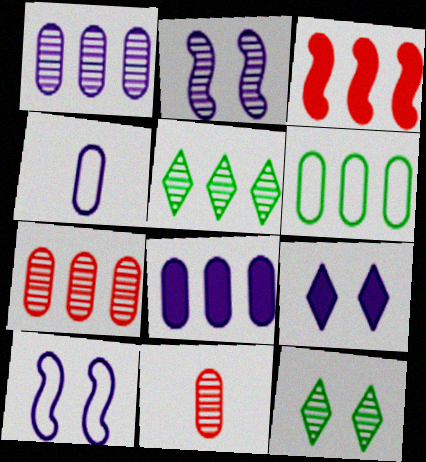[[2, 5, 11], 
[3, 4, 12], 
[6, 7, 8]]